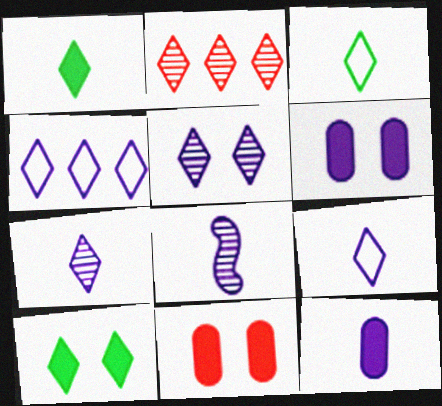[[2, 9, 10], 
[4, 6, 8], 
[8, 9, 12]]